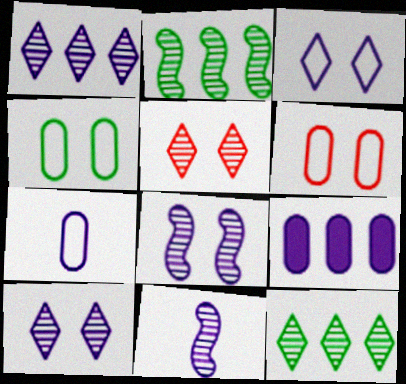[[3, 9, 11]]